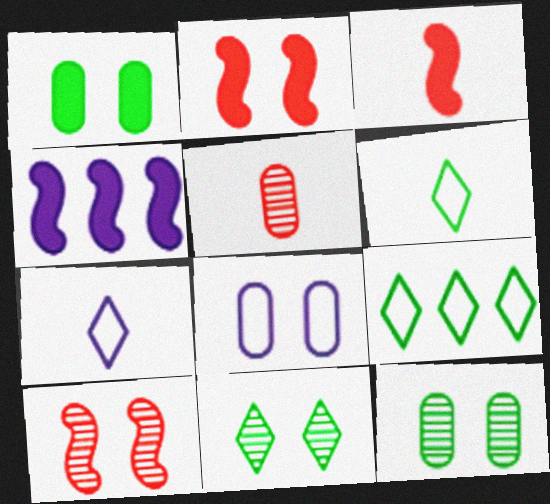[[2, 8, 11]]